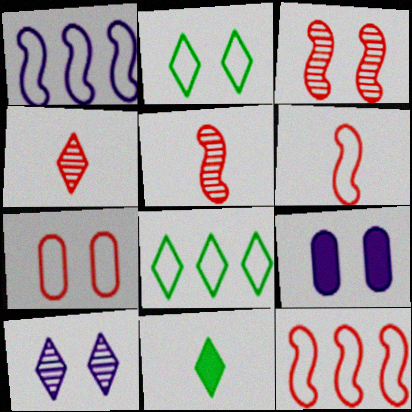[[2, 3, 9], 
[5, 8, 9]]